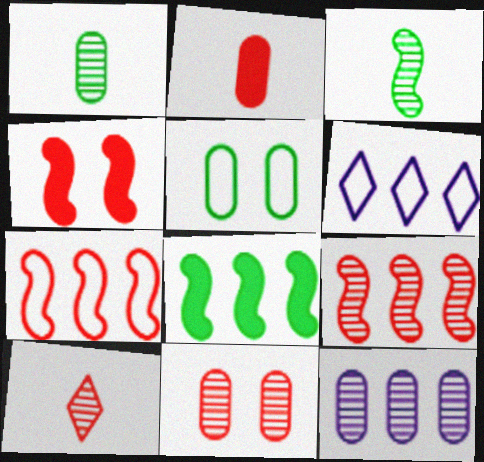[[1, 4, 6], 
[1, 11, 12], 
[2, 5, 12], 
[9, 10, 11]]